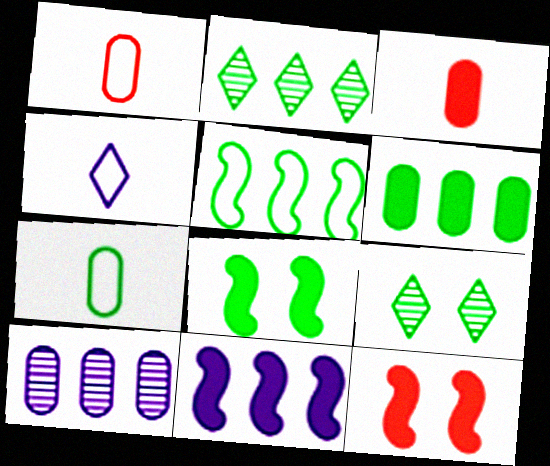[[1, 9, 11], 
[2, 5, 6], 
[2, 7, 8]]